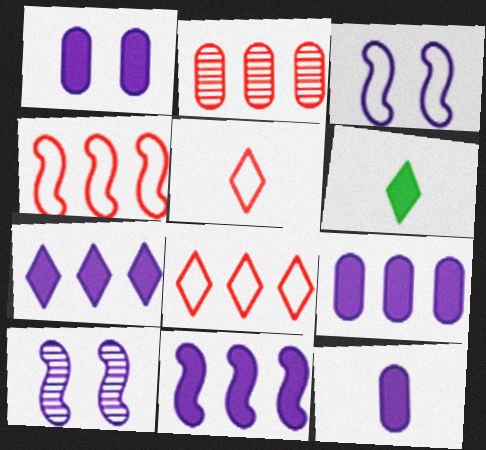[[1, 9, 12], 
[2, 3, 6], 
[7, 9, 11]]